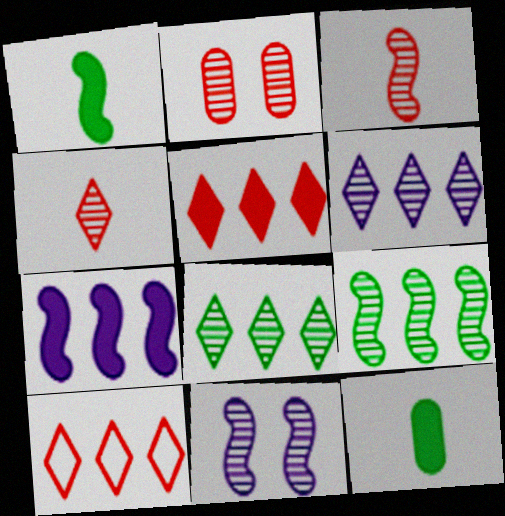[[3, 9, 11], 
[10, 11, 12]]